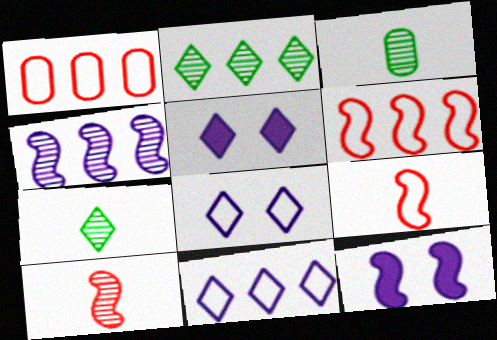[[1, 7, 12], 
[3, 5, 6]]